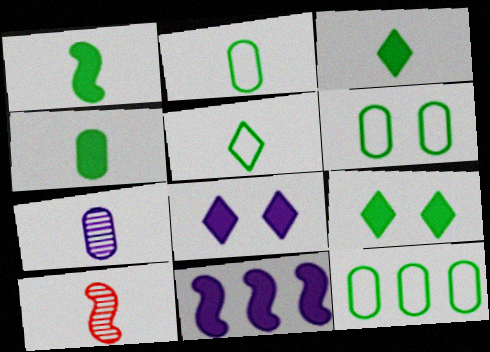[[1, 3, 4], 
[2, 6, 12], 
[8, 10, 12]]